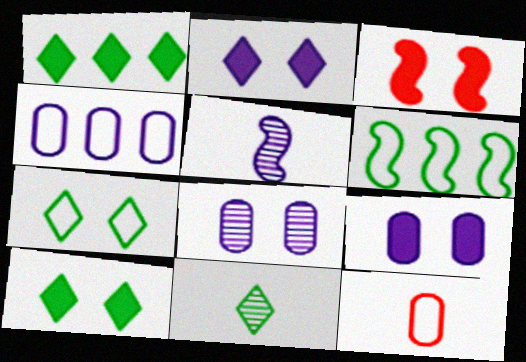[[1, 7, 11], 
[2, 4, 5], 
[3, 4, 11], 
[3, 5, 6], 
[3, 7, 8], 
[3, 9, 10]]